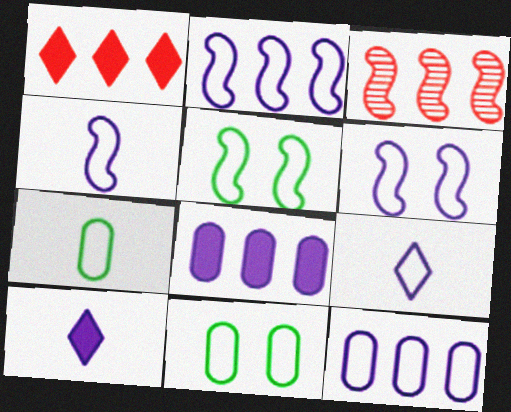[[2, 4, 6], 
[3, 10, 11], 
[6, 9, 12]]